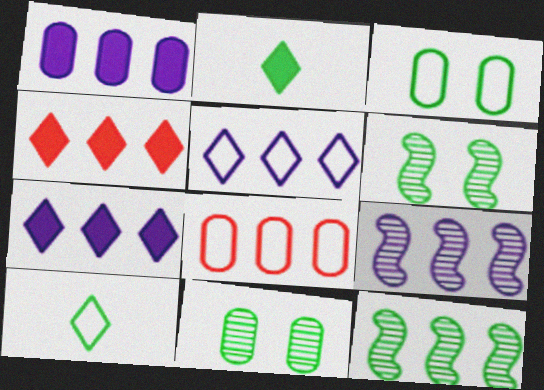[[1, 5, 9], 
[2, 3, 12], 
[7, 8, 12]]